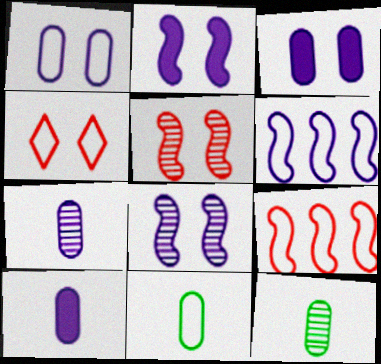[[4, 6, 11]]